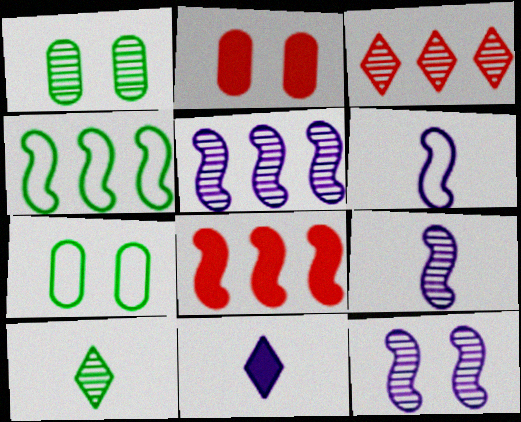[[1, 3, 9], 
[4, 5, 8], 
[5, 9, 12]]